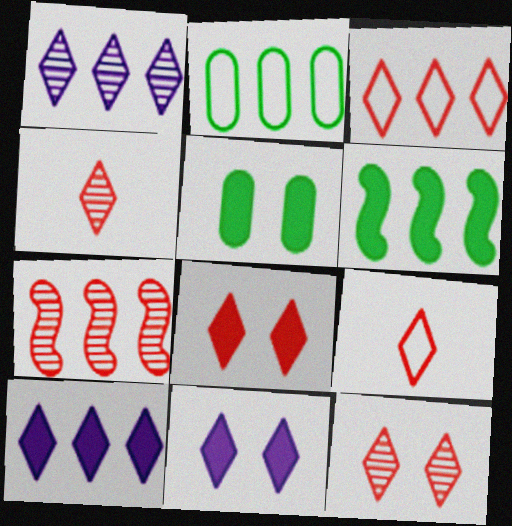[[2, 7, 10], 
[3, 4, 8]]